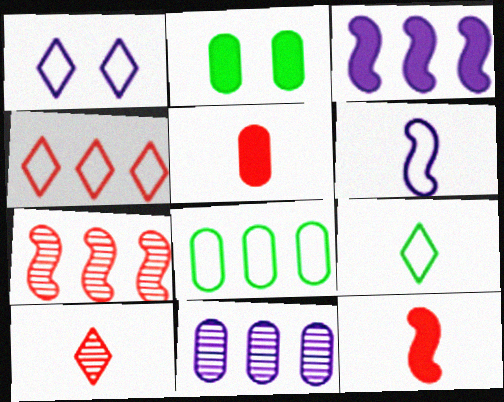[[1, 4, 9]]